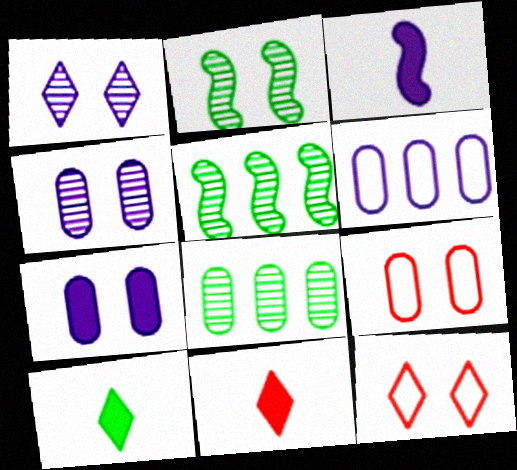[[1, 3, 6], 
[2, 6, 11], 
[2, 7, 12], 
[3, 8, 12]]